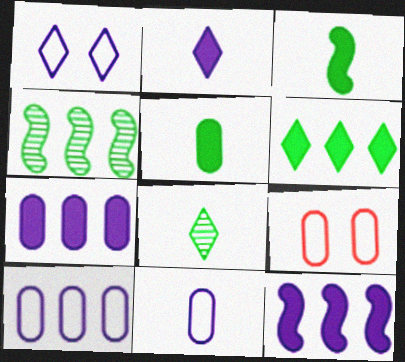[[2, 4, 9], 
[8, 9, 12]]